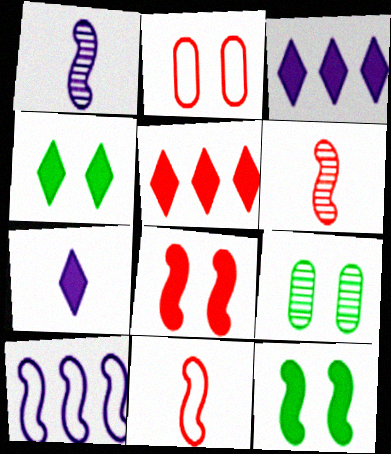[[2, 5, 6], 
[3, 9, 11], 
[4, 5, 7], 
[6, 10, 12]]